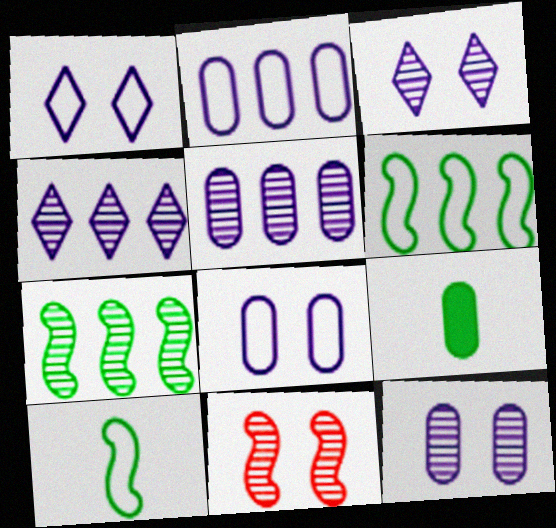[]